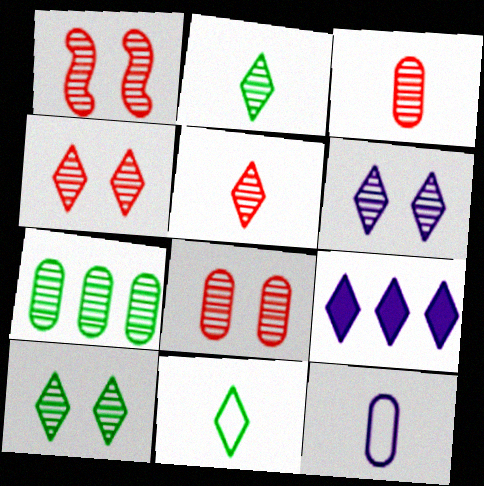[[1, 4, 8], 
[4, 6, 10], 
[4, 9, 11]]